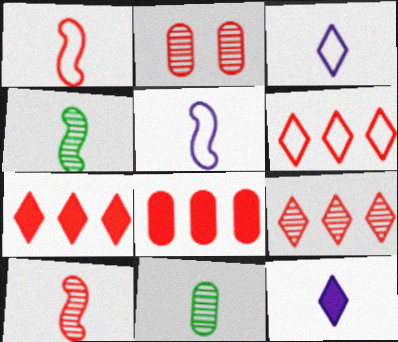[[1, 2, 7], 
[1, 11, 12], 
[2, 9, 10], 
[6, 7, 9]]